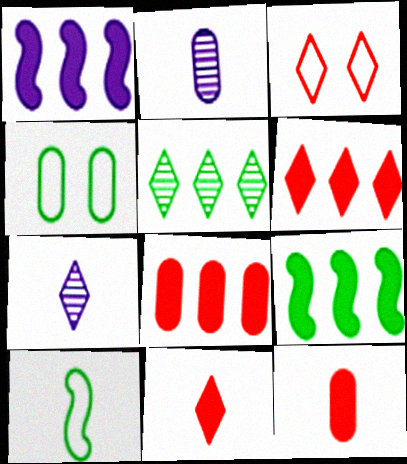[[2, 3, 9], 
[2, 4, 8], 
[2, 10, 11], 
[7, 10, 12]]